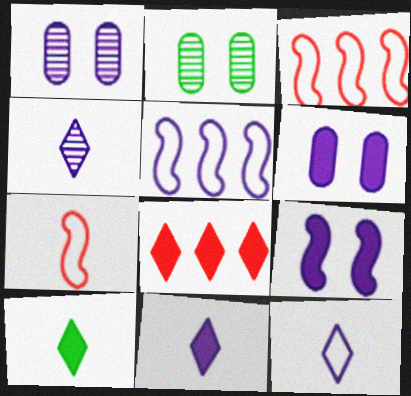[[1, 3, 10], 
[1, 5, 11], 
[2, 3, 11], 
[4, 5, 6], 
[4, 11, 12]]